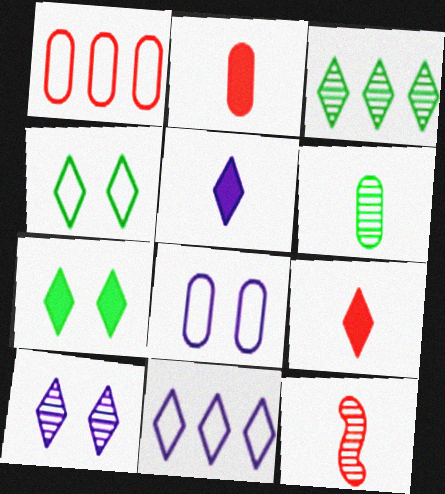[[5, 10, 11]]